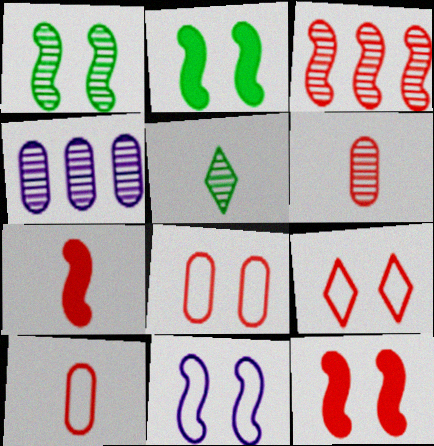[[1, 11, 12]]